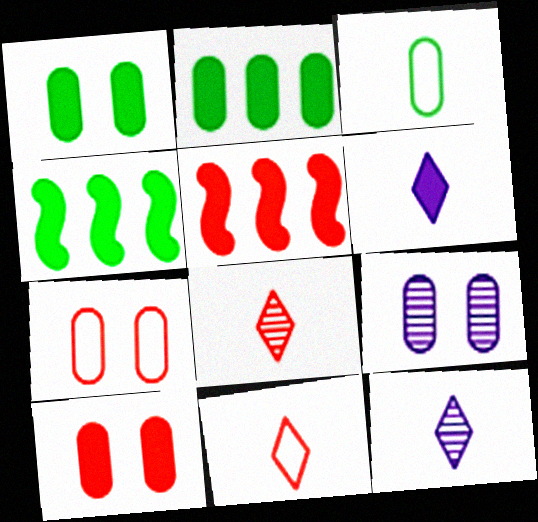[[1, 5, 6], 
[1, 7, 9], 
[4, 6, 10], 
[4, 7, 12], 
[4, 9, 11], 
[5, 7, 8]]